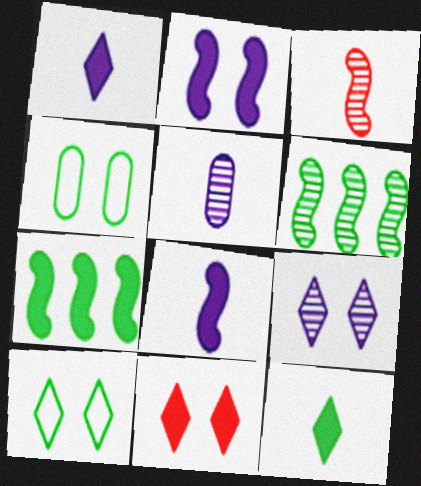[[4, 6, 12], 
[9, 10, 11]]